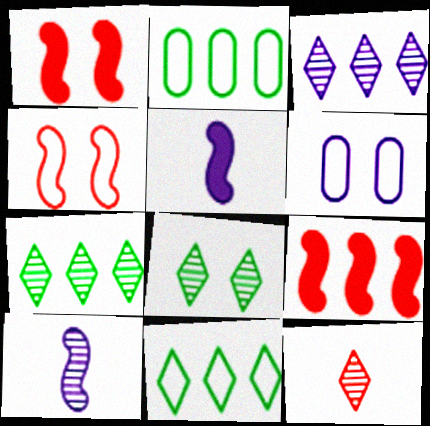[[1, 6, 8], 
[2, 3, 9], 
[3, 5, 6], 
[3, 8, 12]]